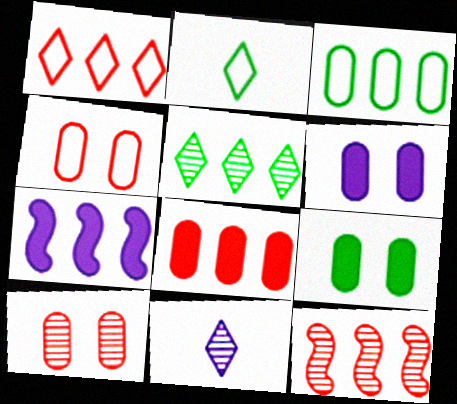[[1, 8, 12], 
[2, 6, 12], 
[2, 7, 10]]